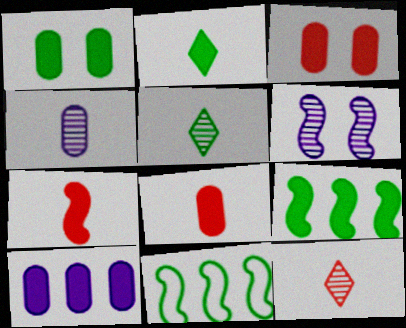[[1, 2, 9], 
[1, 5, 11], 
[1, 8, 10], 
[6, 7, 11]]